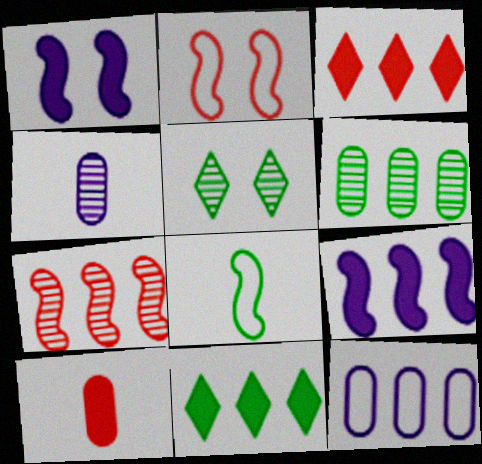[[1, 7, 8], 
[1, 10, 11], 
[2, 4, 11], 
[4, 5, 7], 
[7, 11, 12]]